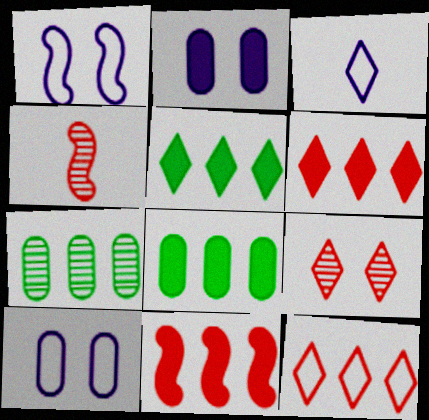[[3, 5, 9], 
[4, 5, 10]]